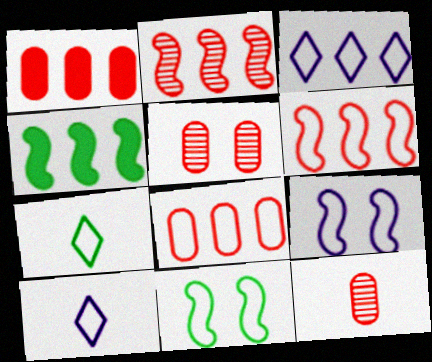[[4, 5, 10], 
[7, 8, 9], 
[8, 10, 11]]